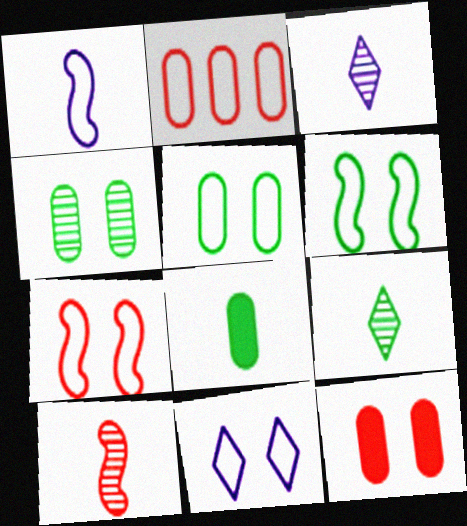[[5, 7, 11]]